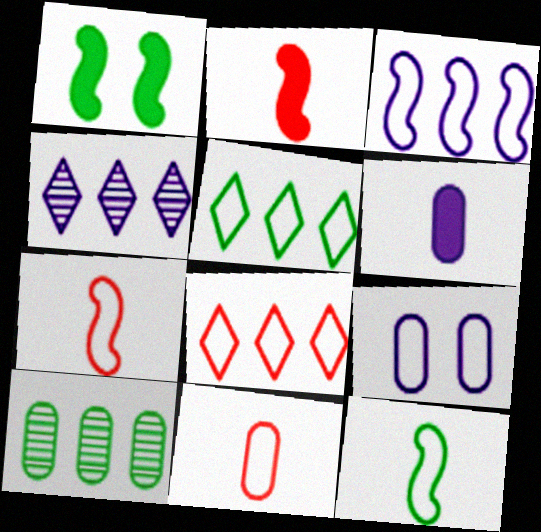[[1, 4, 11], 
[5, 7, 9], 
[8, 9, 12]]